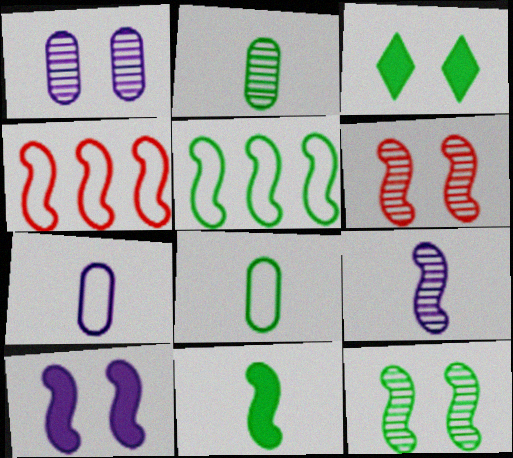[[2, 3, 5], 
[5, 11, 12]]